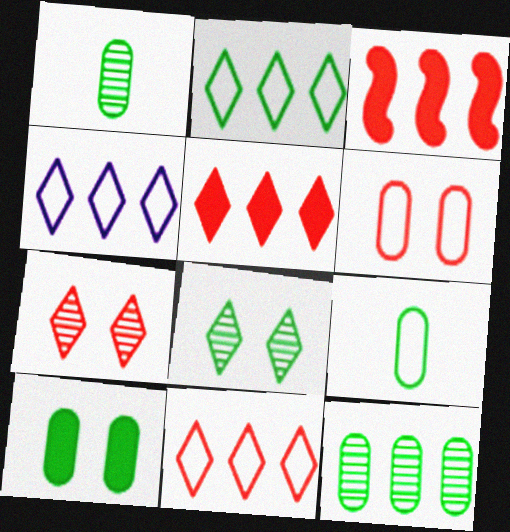[[2, 4, 11], 
[3, 4, 12], 
[9, 10, 12]]